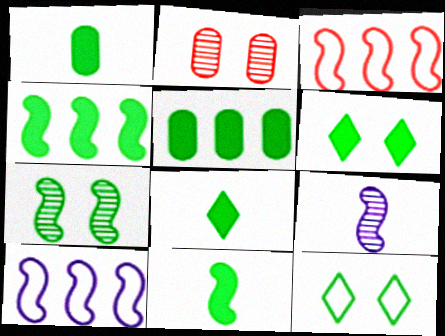[[1, 4, 6], 
[1, 8, 11], 
[2, 8, 10], 
[5, 6, 11]]